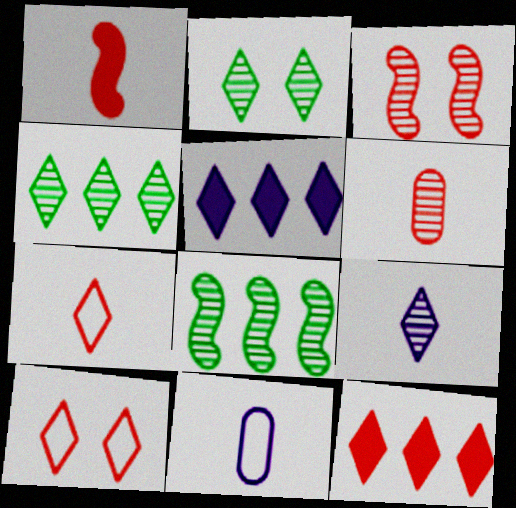[[1, 6, 7], 
[2, 5, 7]]